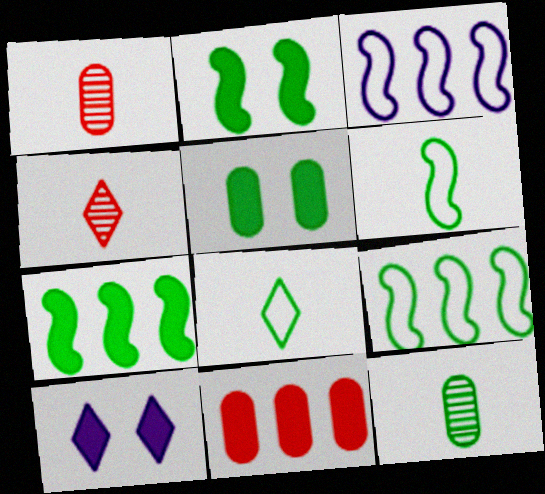[[1, 9, 10], 
[3, 4, 5]]